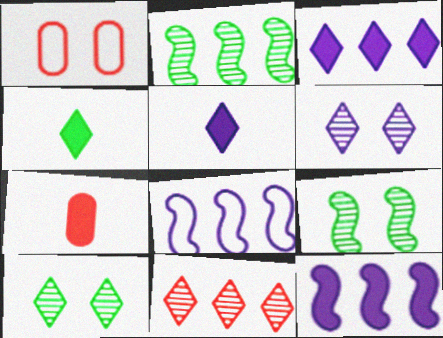[[1, 2, 5], 
[7, 8, 10]]